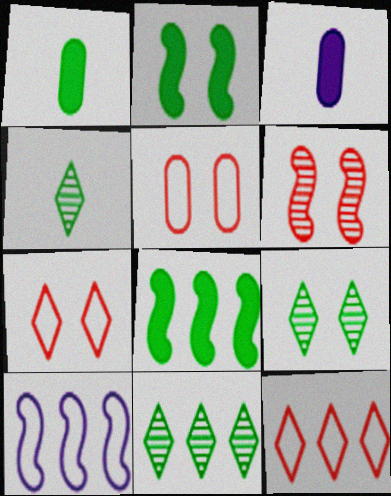[[4, 9, 11]]